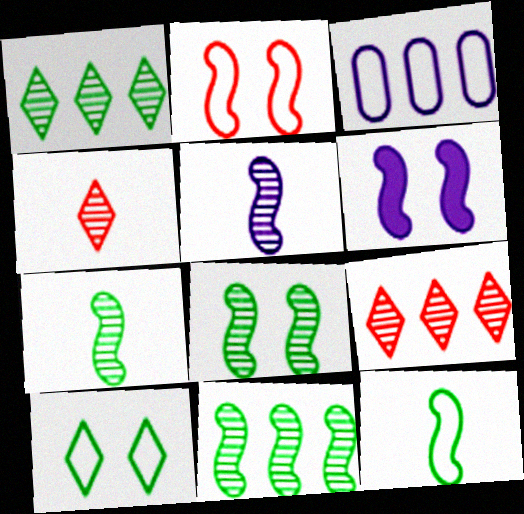[[2, 6, 8], 
[7, 8, 11]]